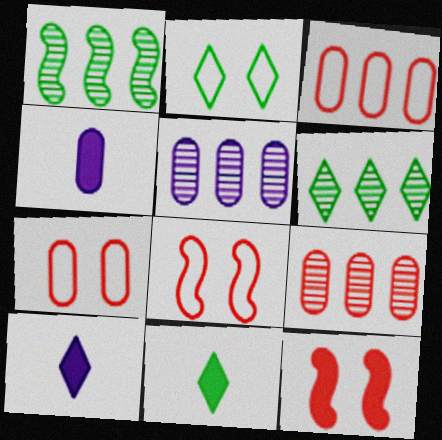[[1, 7, 10], 
[2, 6, 11], 
[4, 6, 8], 
[5, 8, 11]]